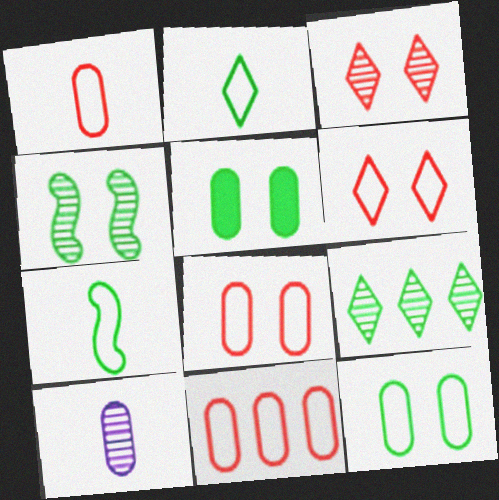[[1, 8, 11], 
[5, 7, 9], 
[5, 10, 11]]